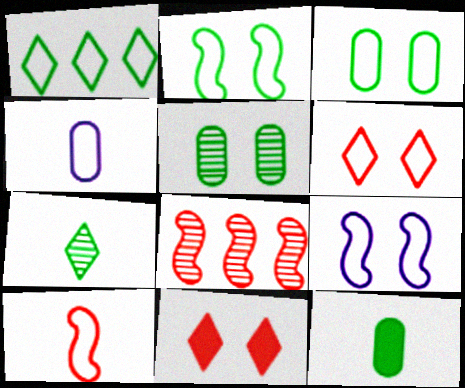[[3, 6, 9], 
[5, 9, 11]]